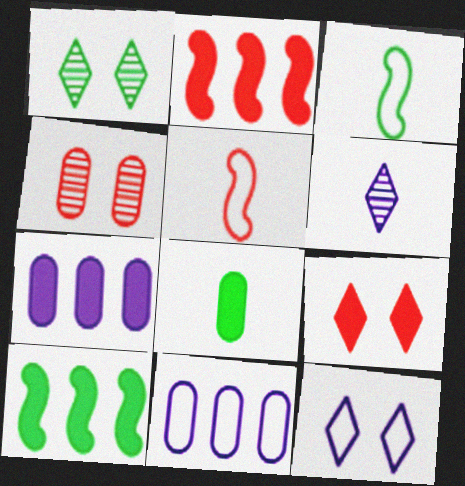[[1, 5, 7], 
[1, 9, 12], 
[4, 8, 11], 
[5, 6, 8]]